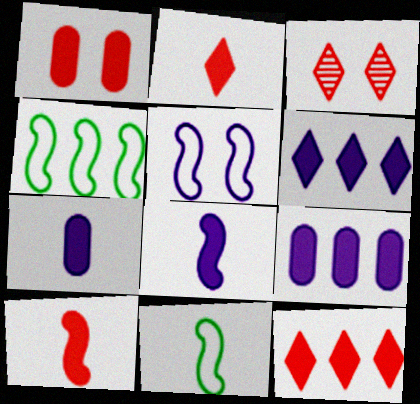[[1, 10, 12], 
[3, 4, 7], 
[3, 9, 11]]